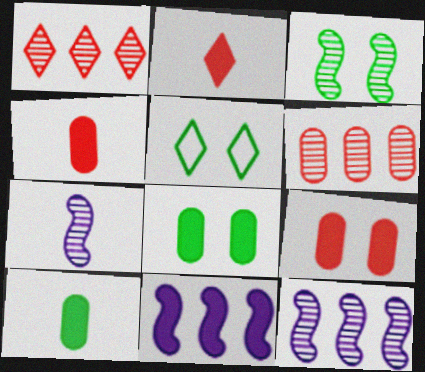[[2, 8, 11], 
[3, 5, 8], 
[4, 5, 12]]